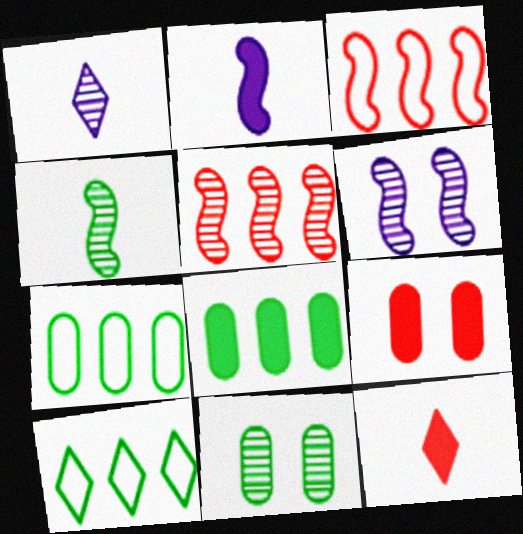[[1, 5, 11], 
[4, 5, 6], 
[6, 7, 12]]